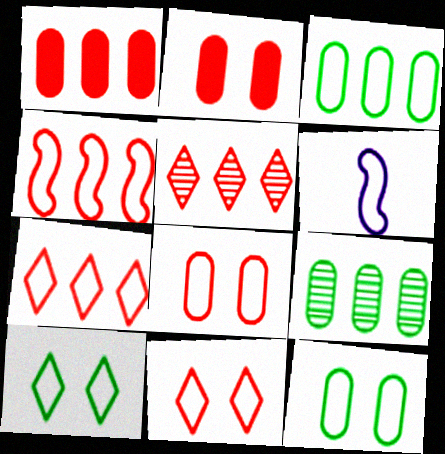[[1, 4, 5], 
[3, 6, 11], 
[6, 7, 12]]